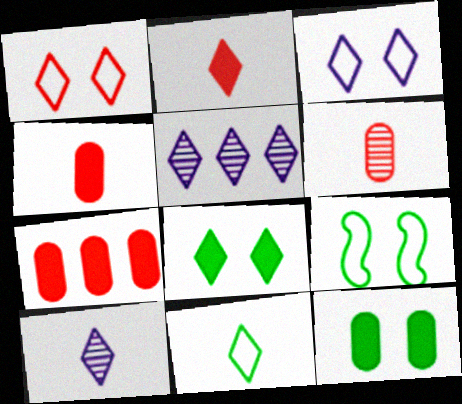[[2, 10, 11], 
[4, 5, 9], 
[7, 9, 10]]